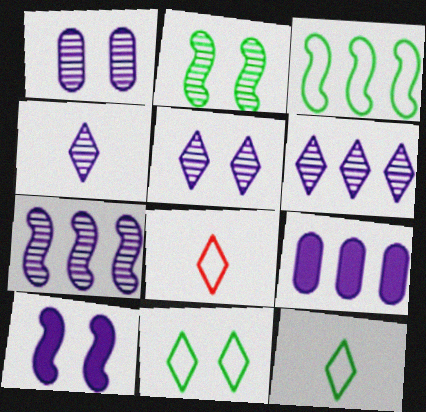[[1, 4, 7], 
[2, 8, 9], 
[4, 5, 6]]